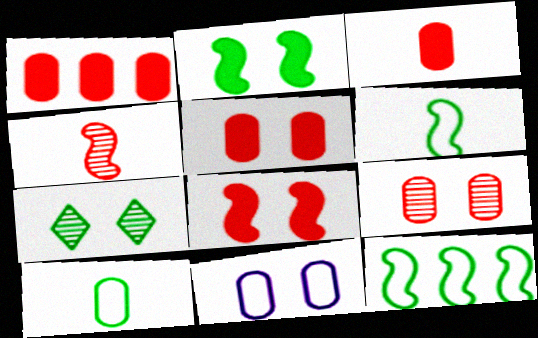[[1, 3, 5], 
[7, 8, 11]]